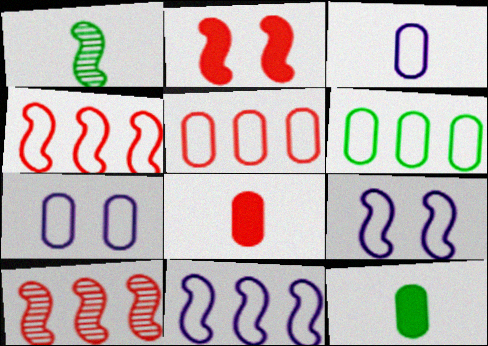[[1, 2, 11]]